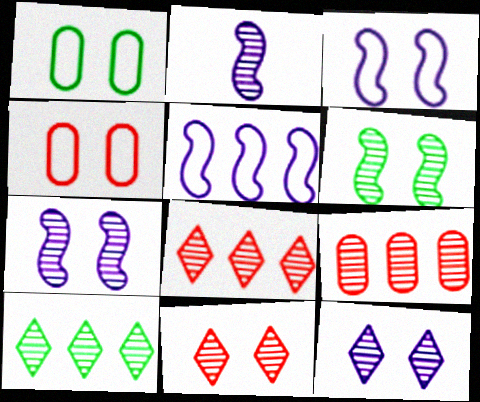[]